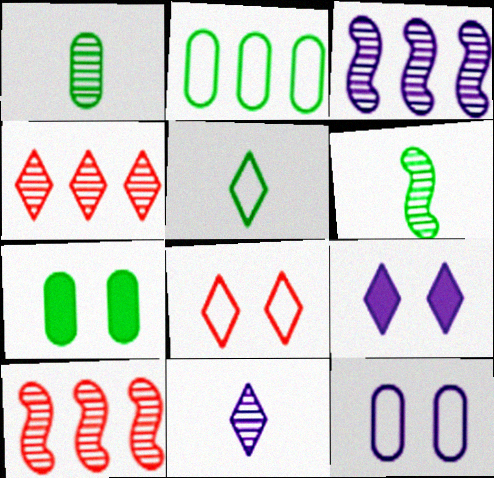[[1, 2, 7], 
[4, 5, 9]]